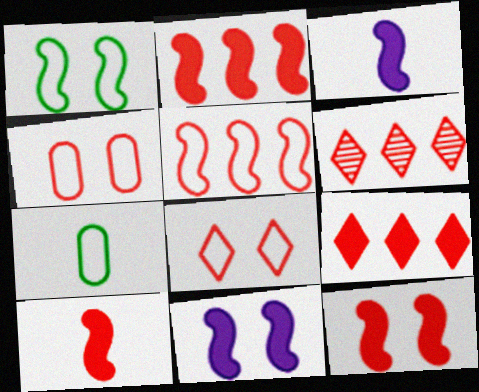[[2, 10, 12], 
[4, 6, 10], 
[6, 7, 11]]